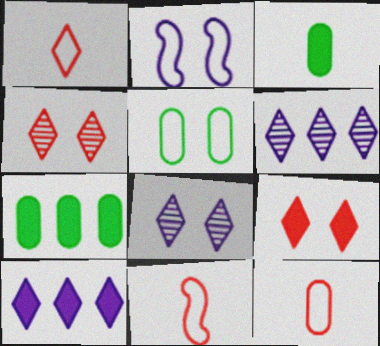[[1, 11, 12], 
[7, 8, 11]]